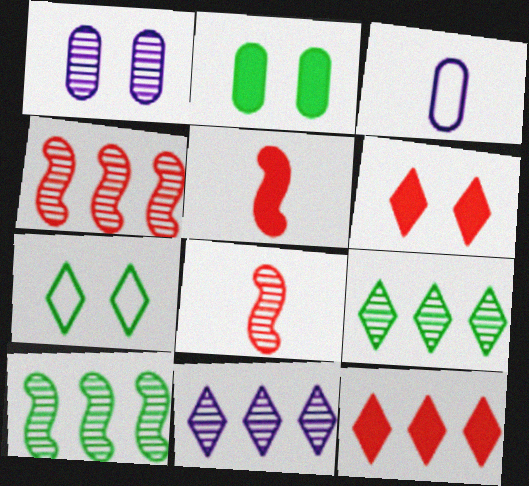[[1, 8, 9], 
[3, 6, 10]]